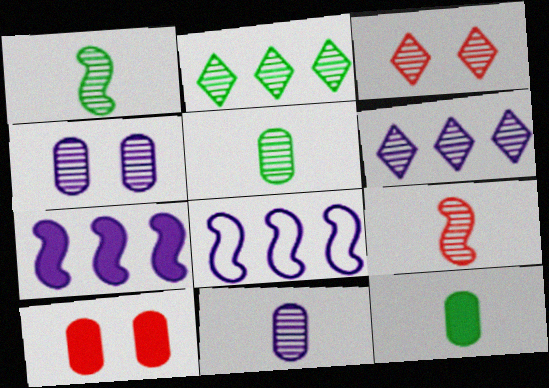[[2, 4, 9], 
[3, 8, 12]]